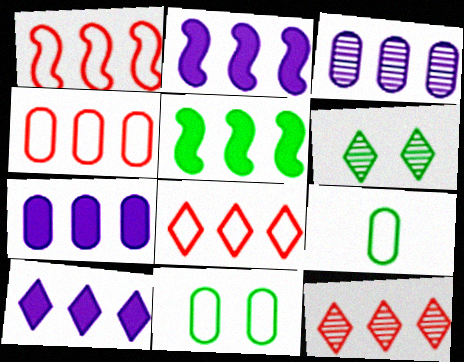[[1, 4, 8], 
[2, 7, 10], 
[3, 5, 8], 
[5, 6, 9]]